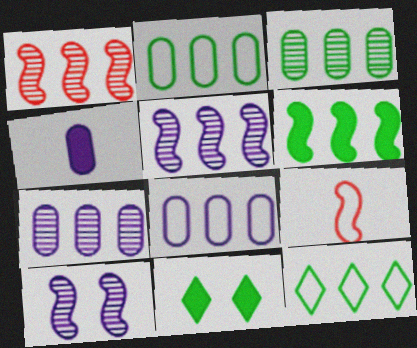[[3, 6, 12], 
[6, 9, 10], 
[7, 9, 11]]